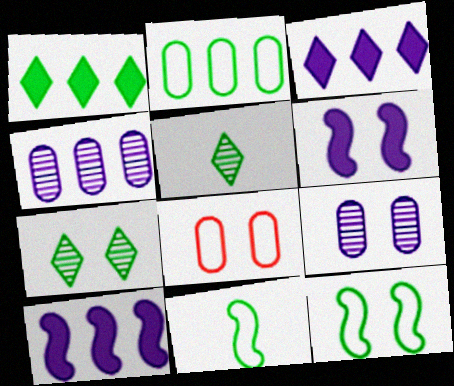[[5, 8, 10], 
[6, 7, 8]]